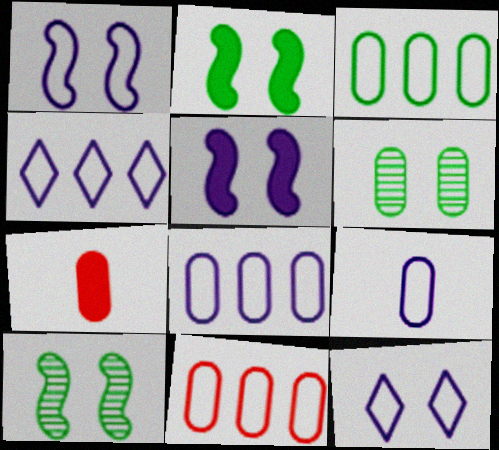[[1, 4, 9], 
[3, 8, 11], 
[4, 7, 10], 
[6, 7, 8]]